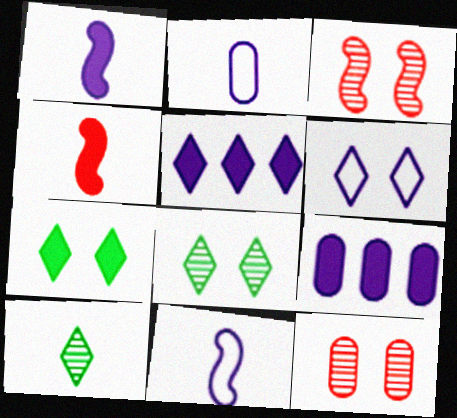[[2, 4, 10], 
[4, 7, 9]]